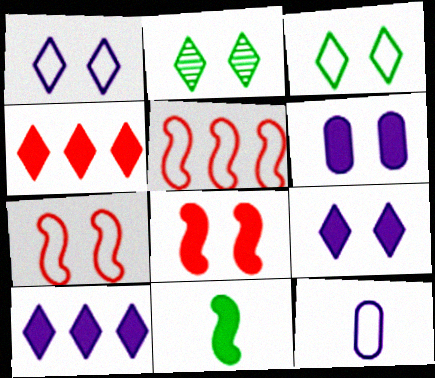[[2, 6, 7], 
[3, 5, 12], 
[4, 6, 11]]